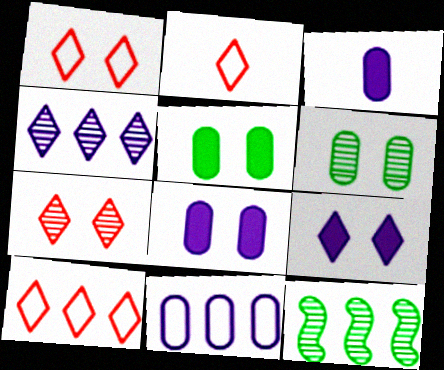[[1, 2, 10], 
[1, 3, 12], 
[2, 8, 12]]